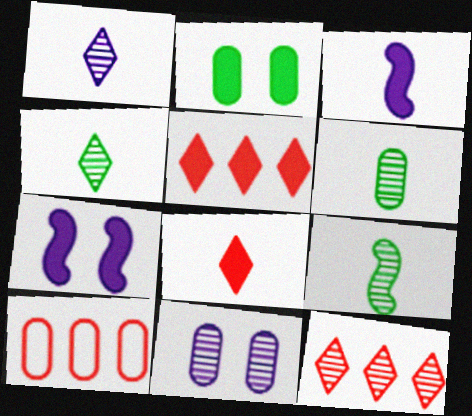[[2, 3, 5], 
[4, 6, 9], 
[4, 7, 10], 
[9, 11, 12]]